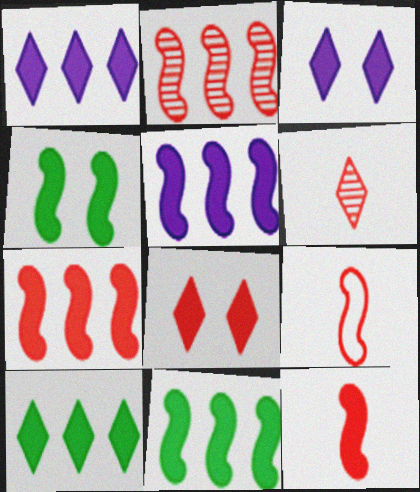[[4, 5, 12], 
[5, 7, 11]]